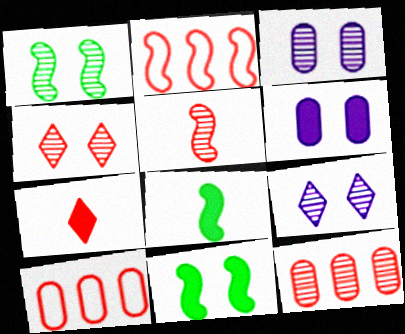[[1, 3, 4], 
[4, 5, 12], 
[8, 9, 10]]